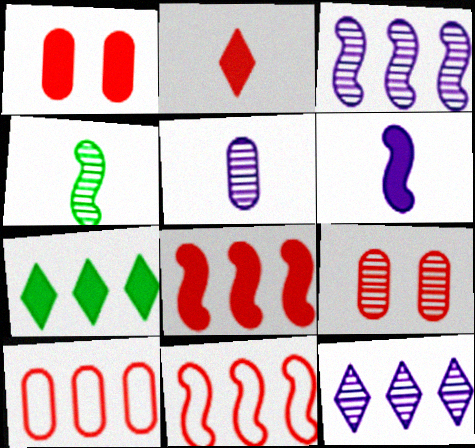[[1, 2, 8], 
[1, 6, 7], 
[2, 9, 11], 
[3, 7, 10], 
[4, 9, 12]]